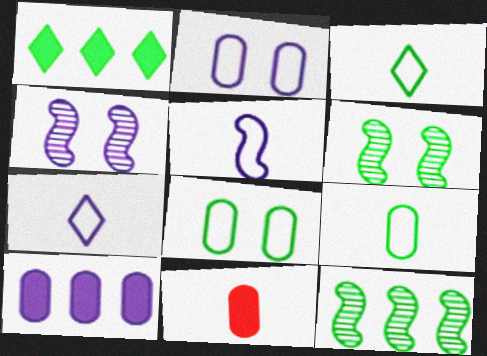[[1, 6, 9], 
[4, 7, 10]]